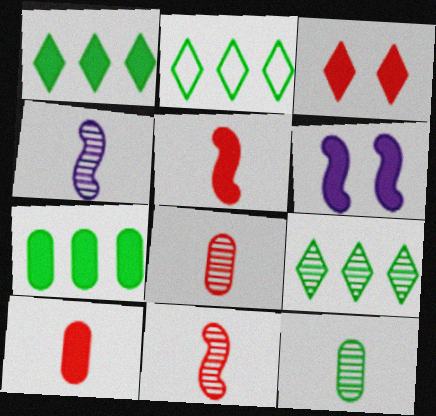[[1, 2, 9], 
[1, 6, 10], 
[2, 6, 8]]